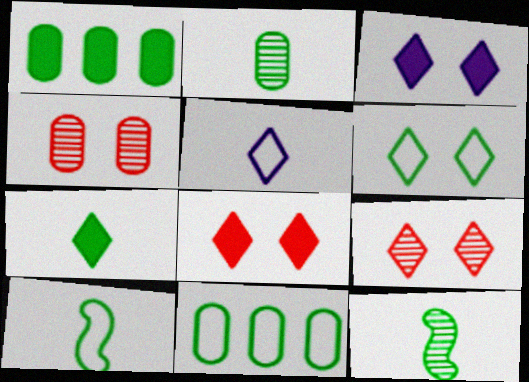[[1, 6, 12], 
[2, 7, 10], 
[3, 6, 9], 
[6, 10, 11]]